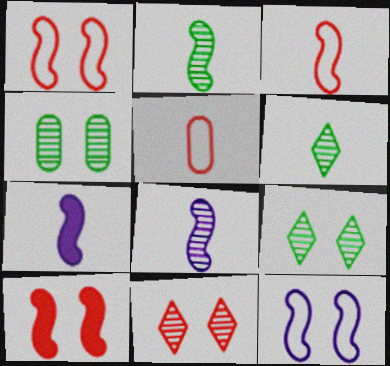[[2, 3, 7], 
[5, 6, 7]]